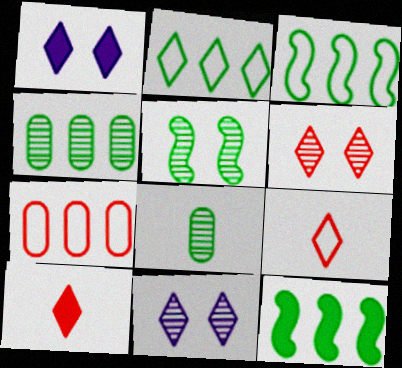[[2, 4, 12], 
[2, 10, 11]]